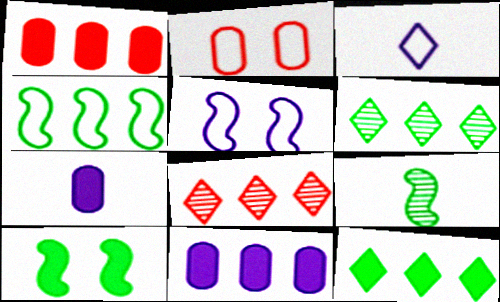[[2, 3, 4], 
[4, 8, 11], 
[4, 9, 10]]